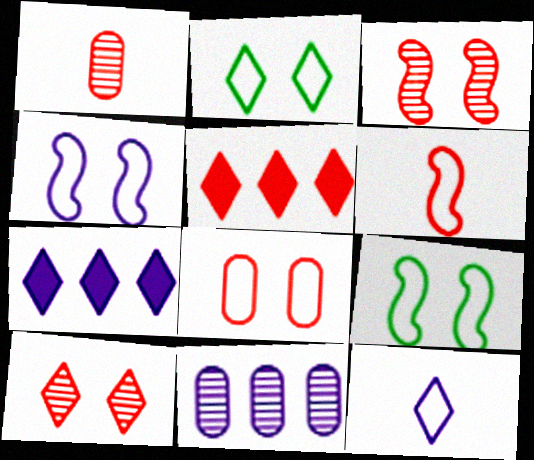[[1, 7, 9], 
[2, 4, 8]]